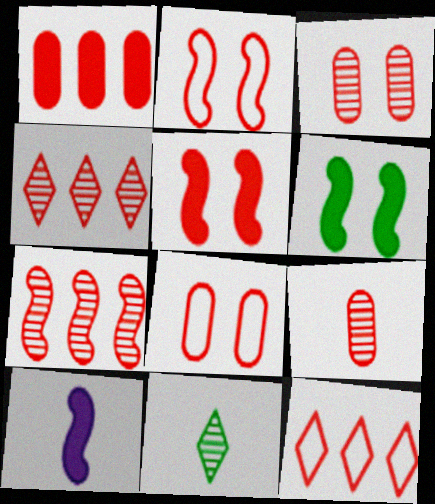[[1, 7, 12], 
[1, 8, 9], 
[5, 9, 12]]